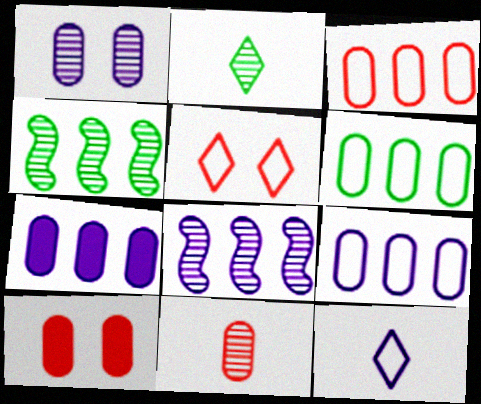[[3, 6, 9], 
[3, 10, 11], 
[4, 10, 12]]